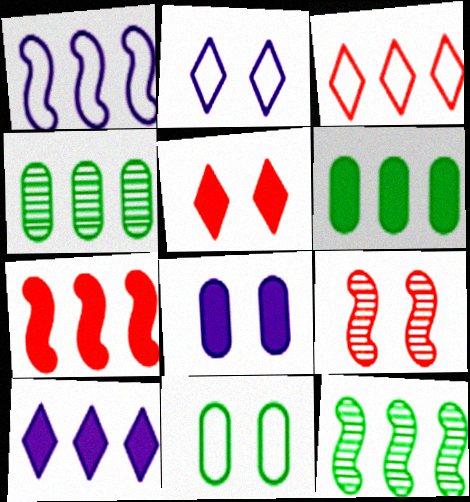[[1, 7, 12], 
[6, 7, 10]]